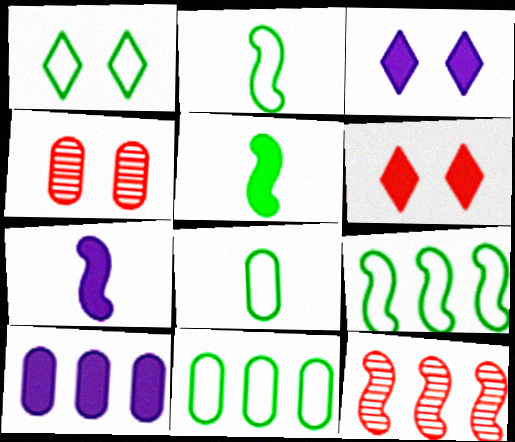[[1, 2, 11], 
[1, 8, 9], 
[3, 7, 10], 
[3, 8, 12], 
[4, 8, 10], 
[5, 6, 10]]